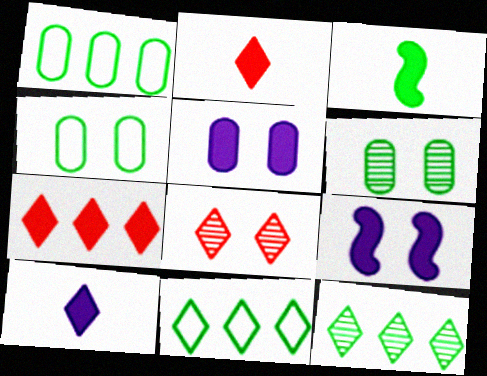[[3, 4, 12], 
[3, 5, 7], 
[3, 6, 11], 
[4, 8, 9], 
[8, 10, 11]]